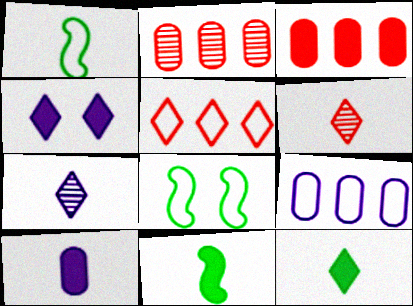[[1, 2, 4], 
[1, 6, 10], 
[3, 4, 11], 
[3, 7, 8]]